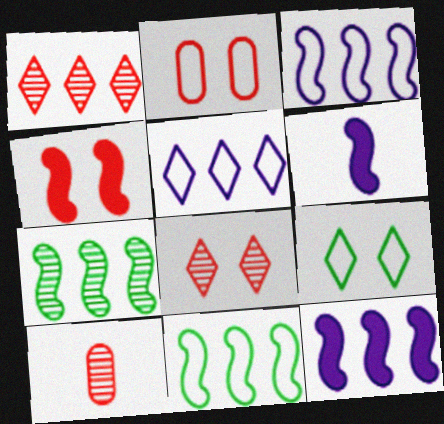[[2, 4, 8], 
[9, 10, 12]]